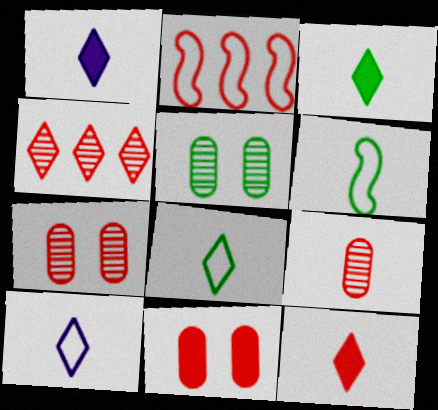[[1, 2, 5], 
[1, 3, 12], 
[1, 6, 9], 
[2, 7, 12]]